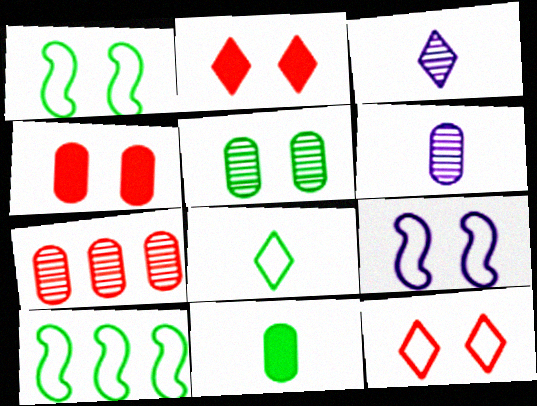[[2, 5, 9], 
[2, 6, 10], 
[3, 4, 10], 
[5, 6, 7]]